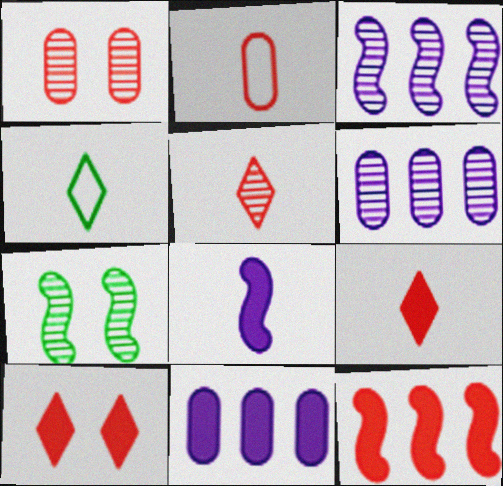[[5, 6, 7]]